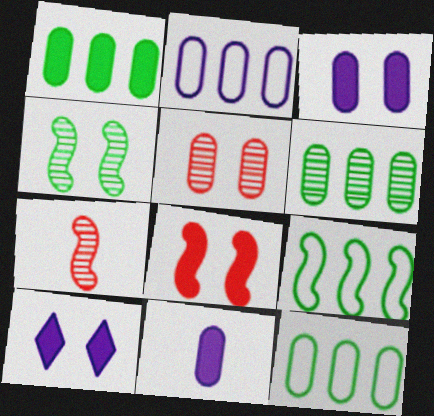[[1, 6, 12], 
[5, 11, 12], 
[7, 10, 12]]